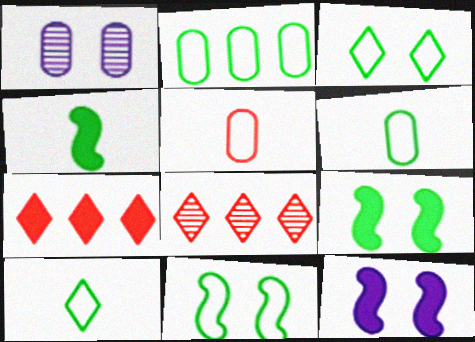[[2, 10, 11], 
[6, 8, 12]]